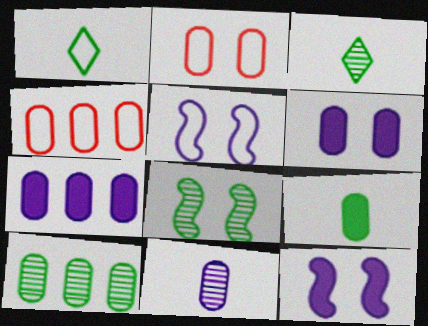[[1, 4, 5], 
[3, 4, 12], 
[3, 8, 10], 
[4, 7, 10]]